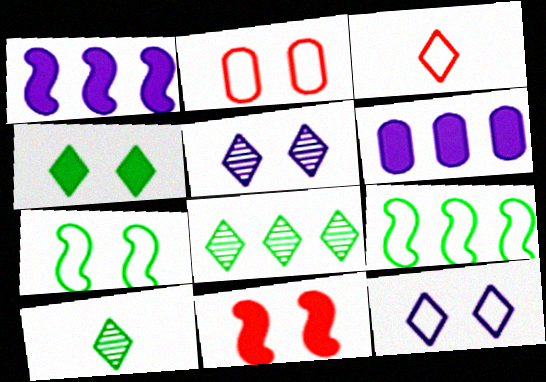[[1, 2, 10], 
[2, 7, 12]]